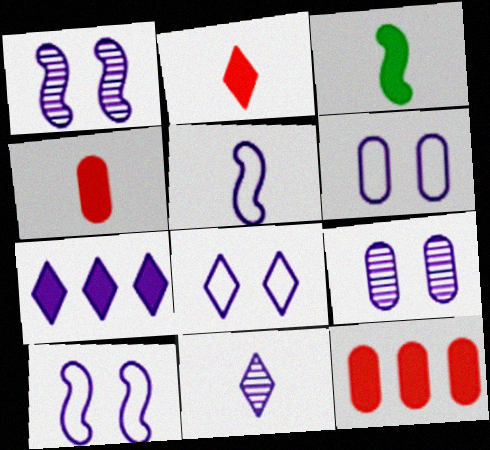[[5, 7, 9], 
[6, 8, 10], 
[7, 8, 11]]